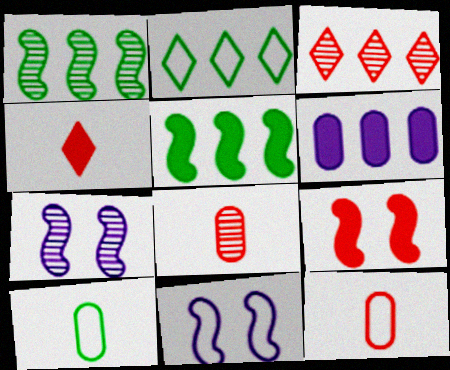[[2, 11, 12], 
[3, 9, 12]]